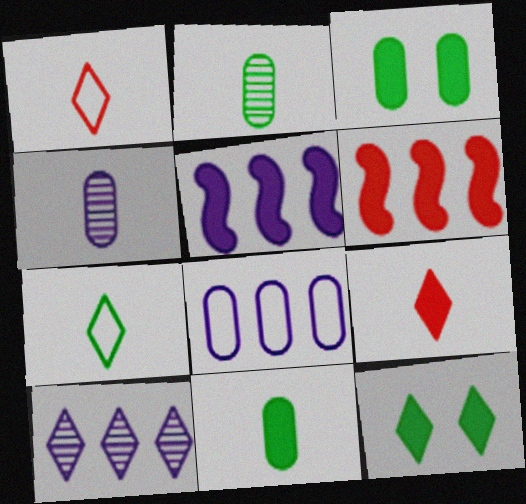[[1, 10, 12], 
[3, 5, 9], 
[5, 8, 10]]